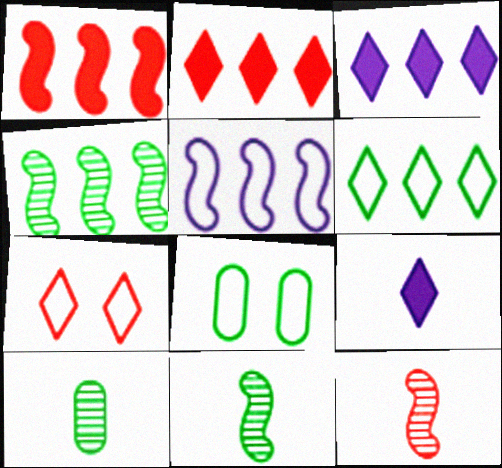[[1, 4, 5], 
[3, 8, 12]]